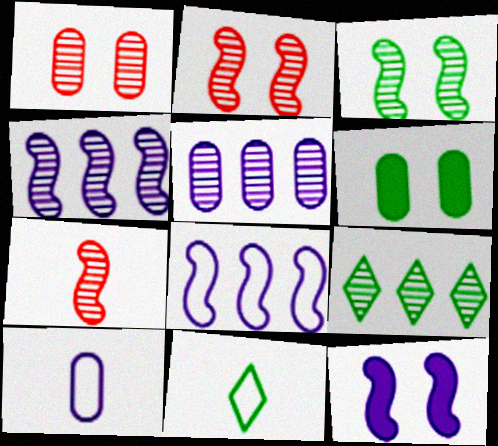[[3, 4, 7]]